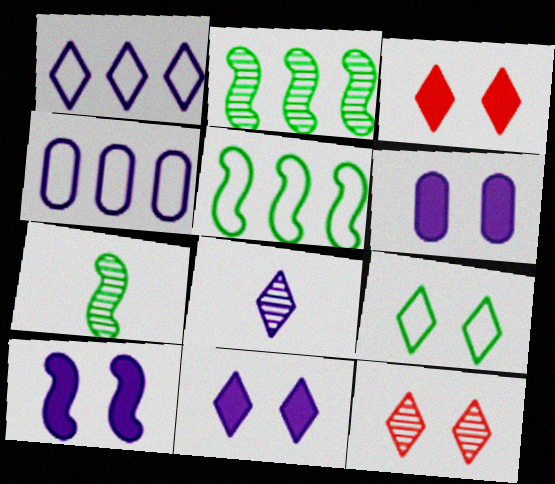[[1, 8, 11], 
[3, 4, 7], 
[4, 8, 10], 
[6, 10, 11], 
[9, 11, 12]]